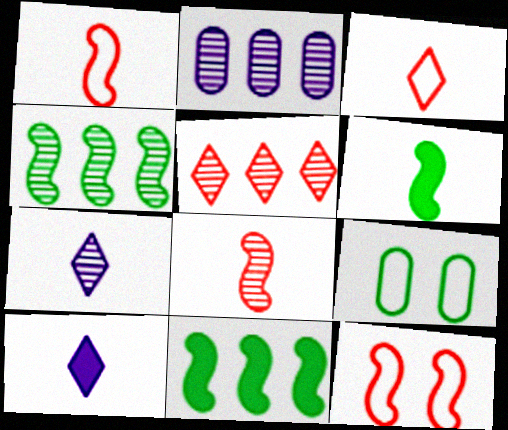[[2, 4, 5]]